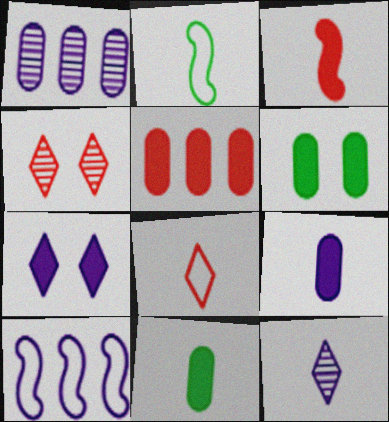[[4, 10, 11], 
[5, 6, 9]]